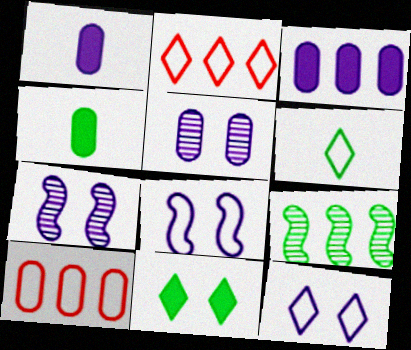[[2, 3, 9], 
[2, 4, 7], 
[2, 6, 12], 
[4, 5, 10], 
[6, 8, 10]]